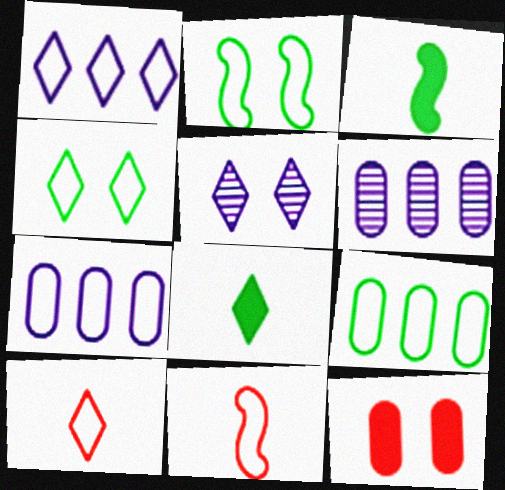[[1, 4, 10], 
[2, 5, 12], 
[2, 7, 10], 
[4, 7, 11]]